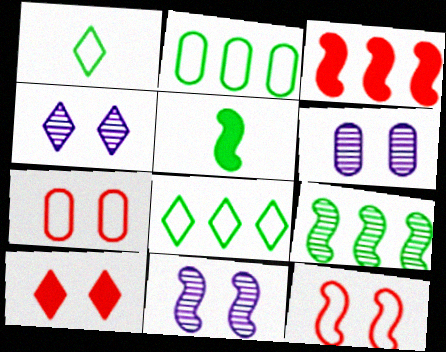[[1, 3, 6], 
[4, 6, 11]]